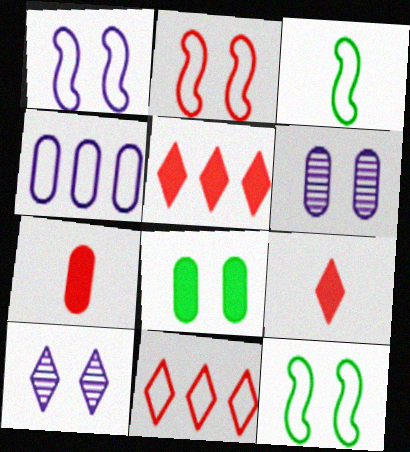[[1, 2, 12], 
[2, 8, 10], 
[3, 5, 6]]